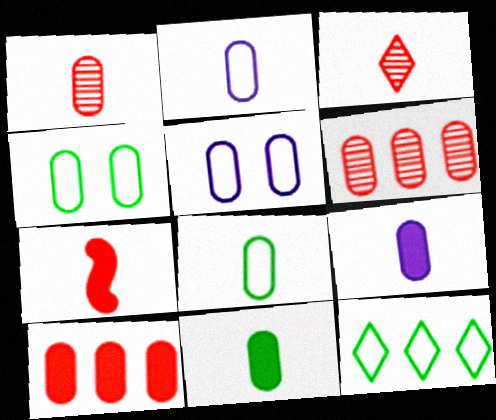[[1, 2, 11], 
[1, 8, 9], 
[4, 6, 9], 
[5, 6, 11]]